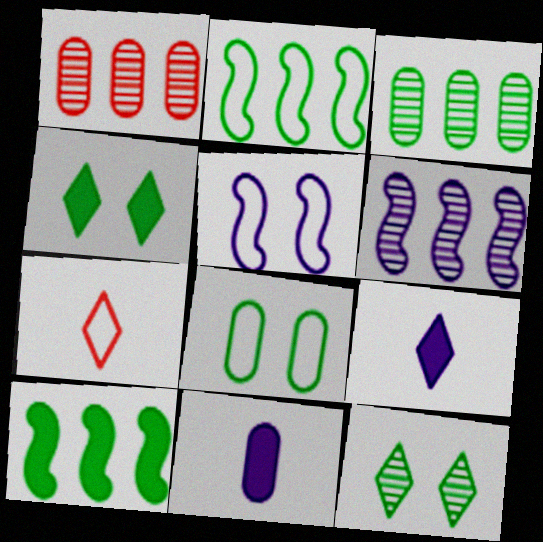[[1, 8, 11]]